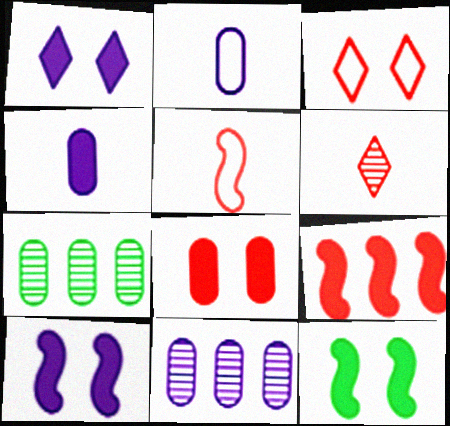[[1, 5, 7], 
[1, 8, 12], 
[2, 7, 8]]